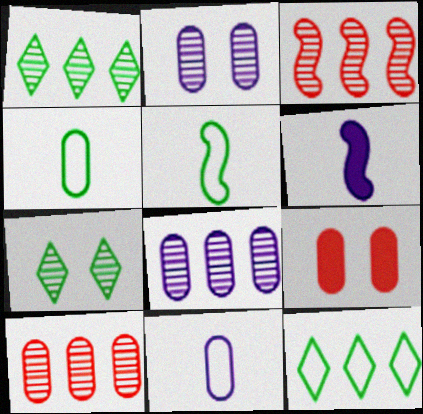[[1, 3, 8], 
[4, 8, 9]]